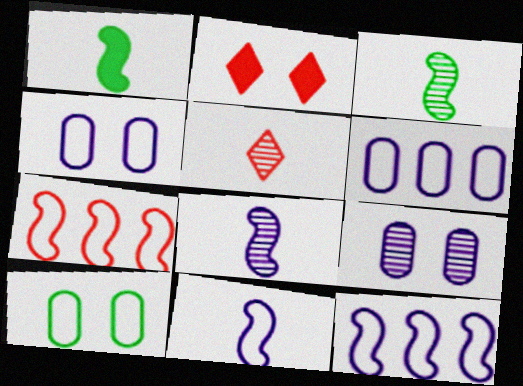[[2, 3, 6]]